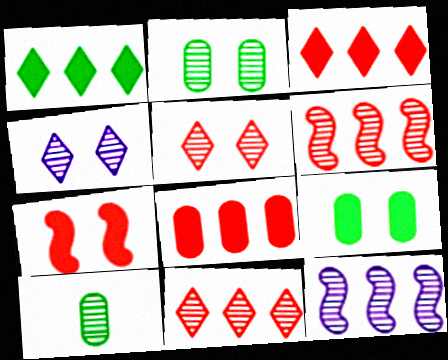[[4, 6, 10], 
[5, 10, 12]]